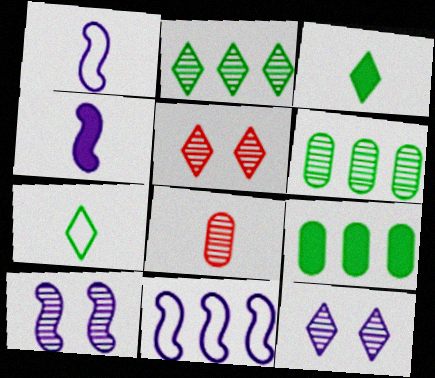[[1, 3, 8], 
[1, 5, 9], 
[2, 8, 10], 
[4, 7, 8], 
[4, 10, 11]]